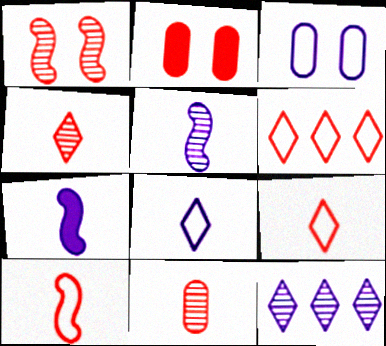[[3, 7, 12]]